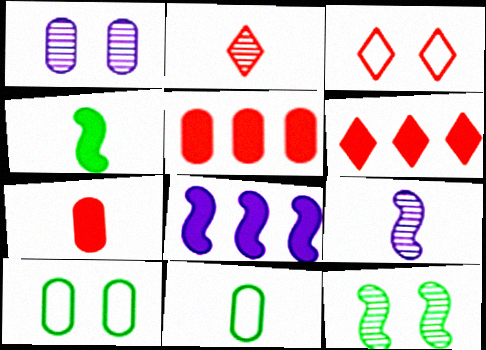[[1, 5, 11], 
[2, 3, 6], 
[2, 8, 10], 
[6, 9, 10]]